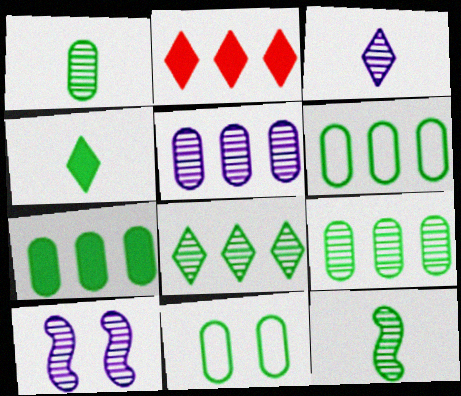[[1, 7, 11], 
[3, 5, 10], 
[6, 7, 9]]